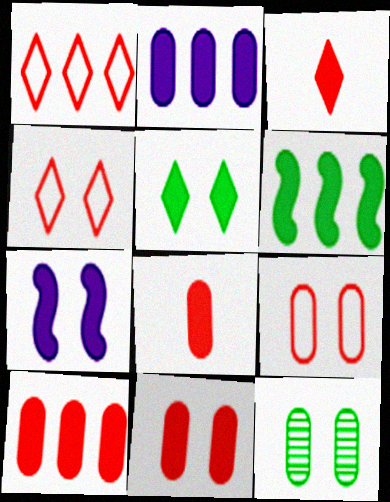[[4, 7, 12], 
[5, 7, 11], 
[8, 10, 11]]